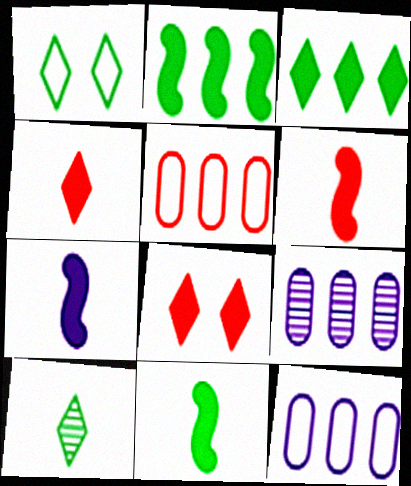[[1, 3, 10], 
[1, 6, 9], 
[6, 7, 11]]